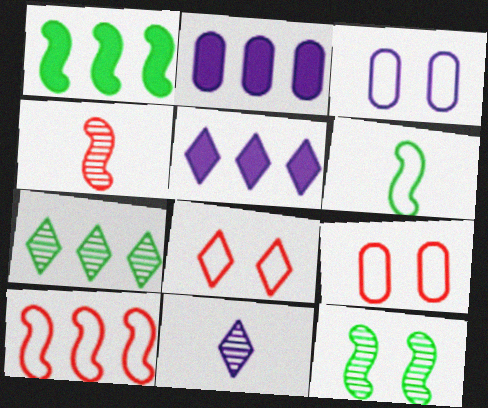[[1, 6, 12], 
[1, 9, 11], 
[2, 7, 10]]